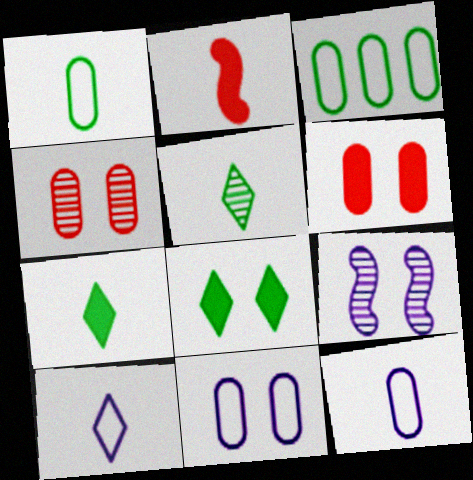[[2, 5, 12]]